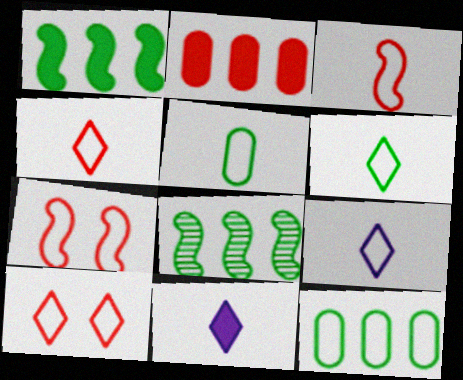[[3, 5, 9], 
[4, 6, 9], 
[7, 9, 12]]